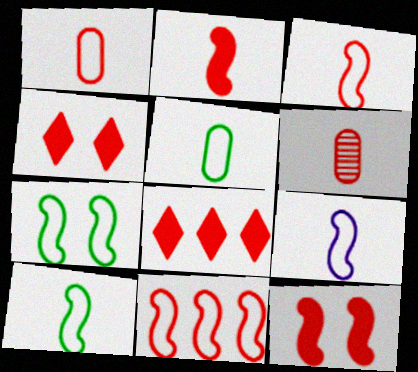[[3, 9, 10], 
[4, 6, 11], 
[7, 9, 11]]